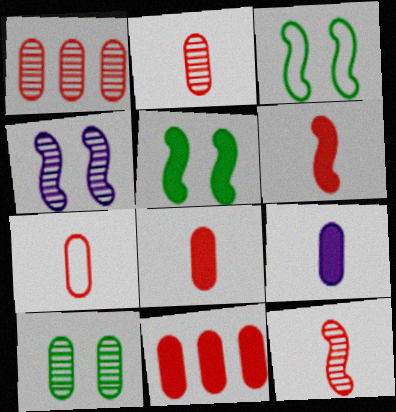[[2, 7, 8]]